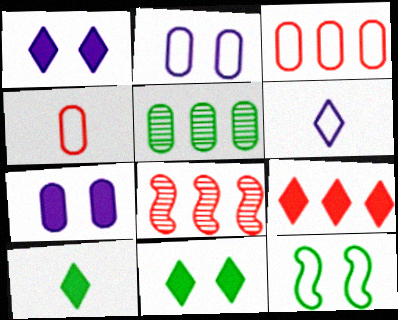[[1, 9, 10], 
[2, 8, 10], 
[3, 6, 12], 
[3, 8, 9], 
[4, 5, 7], 
[5, 10, 12]]